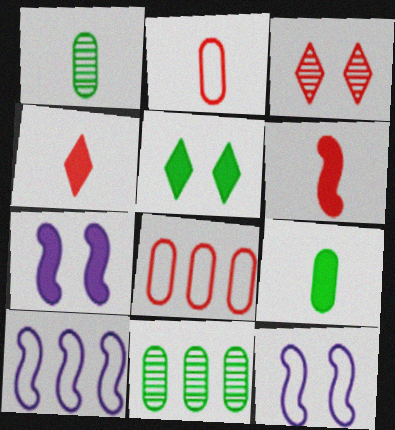[[3, 6, 8], 
[3, 9, 10], 
[4, 11, 12]]